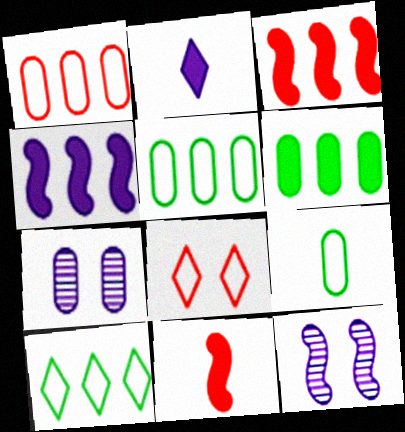[[7, 10, 11]]